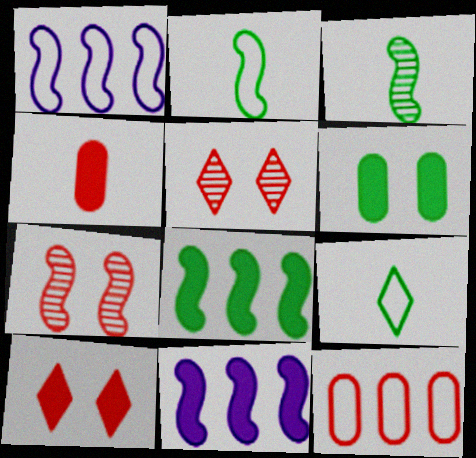[[2, 7, 11]]